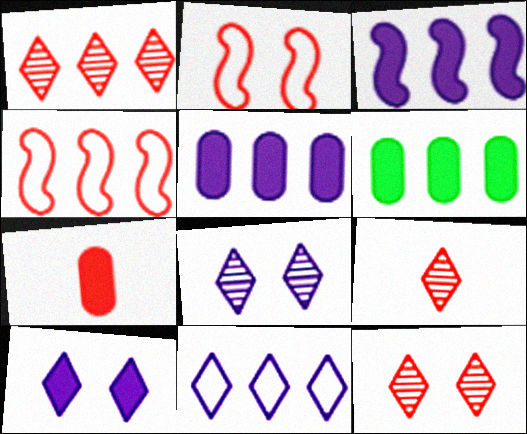[[1, 2, 7], 
[1, 9, 12], 
[4, 7, 12]]